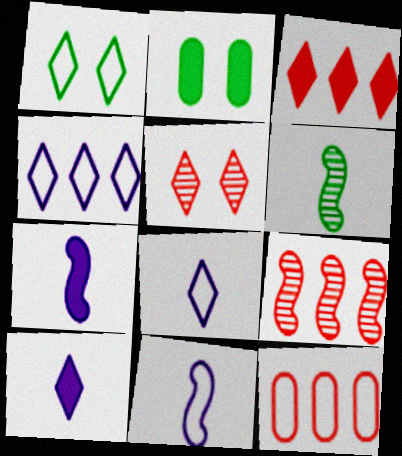[[1, 11, 12], 
[2, 3, 7], 
[2, 8, 9], 
[3, 9, 12]]